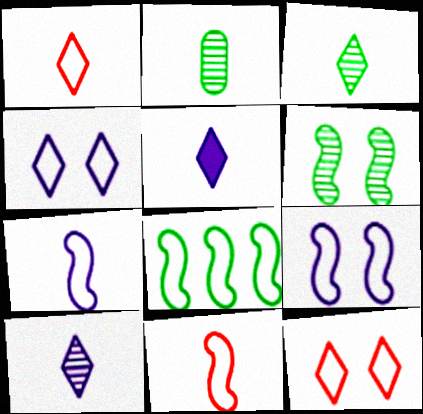[[1, 3, 5], 
[2, 5, 11], 
[8, 9, 11]]